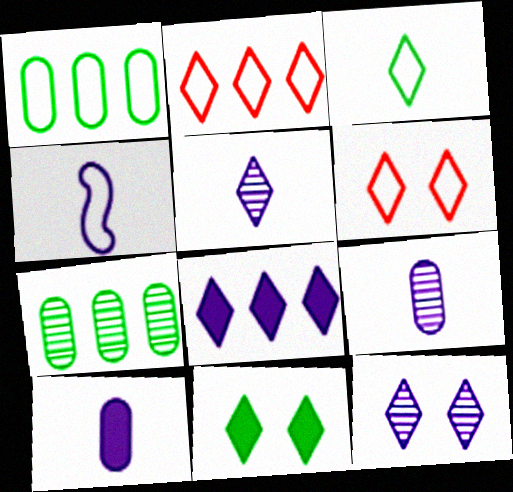[[1, 4, 6], 
[2, 5, 11], 
[4, 5, 10], 
[6, 11, 12]]